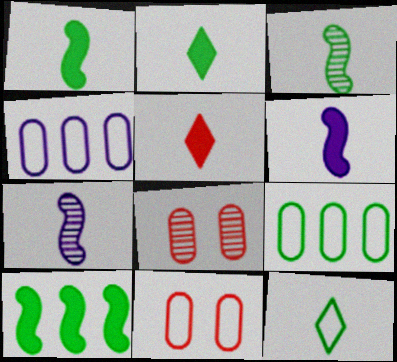[]